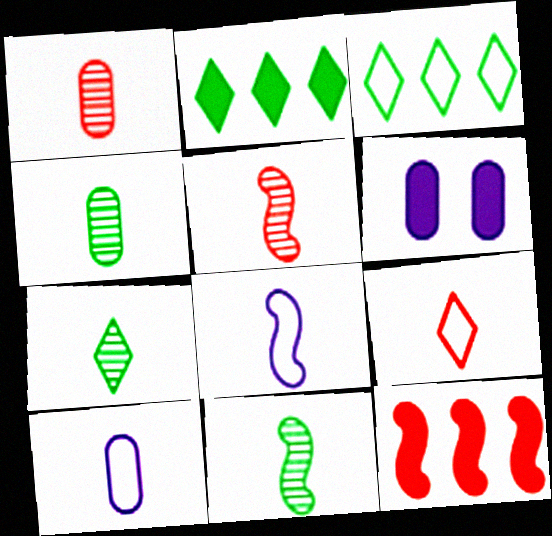[[3, 5, 6], 
[4, 7, 11]]